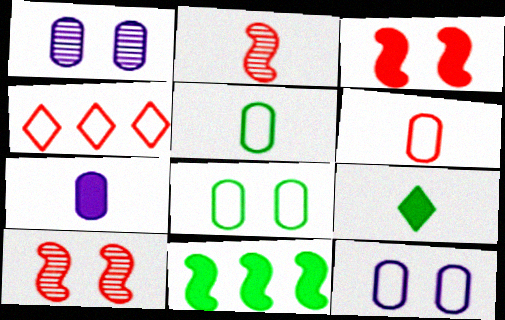[]